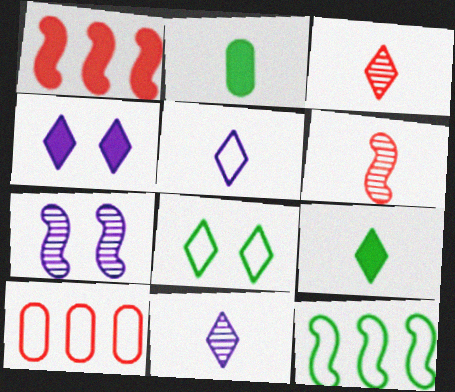[[1, 2, 4], 
[2, 5, 6], 
[3, 5, 9], 
[7, 9, 10]]